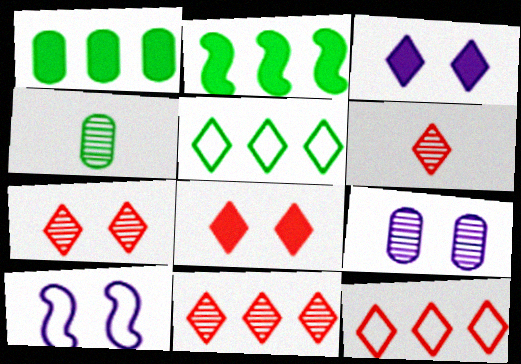[[1, 6, 10], 
[3, 5, 6], 
[3, 9, 10], 
[6, 7, 11], 
[6, 8, 12]]